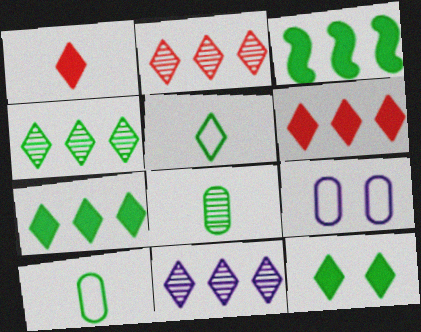[[2, 4, 11], 
[4, 5, 12]]